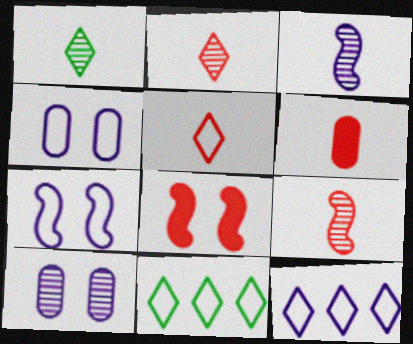[[5, 6, 9]]